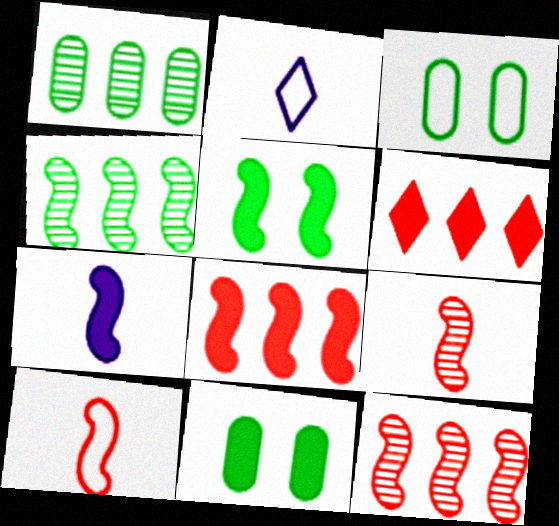[[2, 11, 12], 
[5, 7, 8], 
[6, 7, 11]]